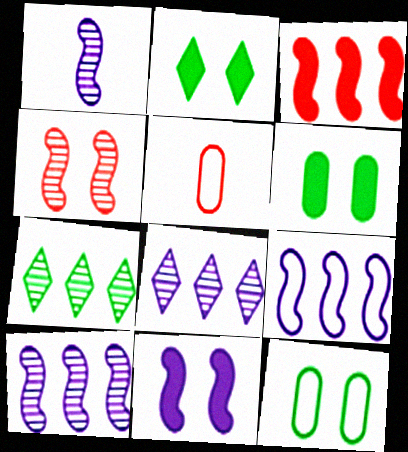[[1, 9, 11], 
[2, 5, 10], 
[5, 7, 11]]